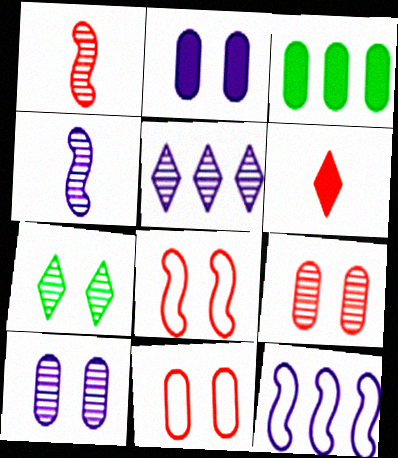[[2, 7, 8], 
[4, 5, 10]]